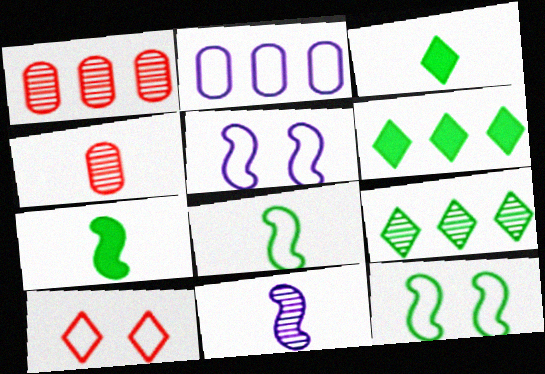[[1, 3, 5], 
[2, 8, 10], 
[4, 5, 6]]